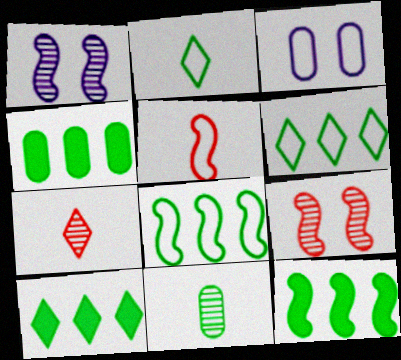[[1, 5, 12], 
[3, 5, 6], 
[3, 7, 12], 
[4, 10, 12]]